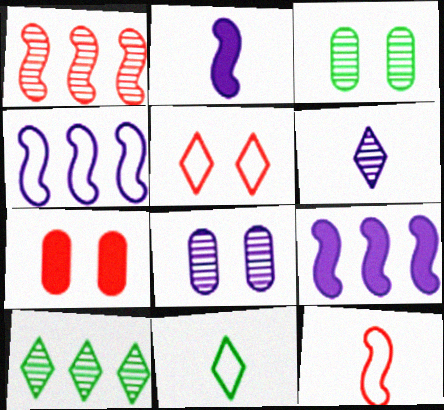[[1, 3, 6]]